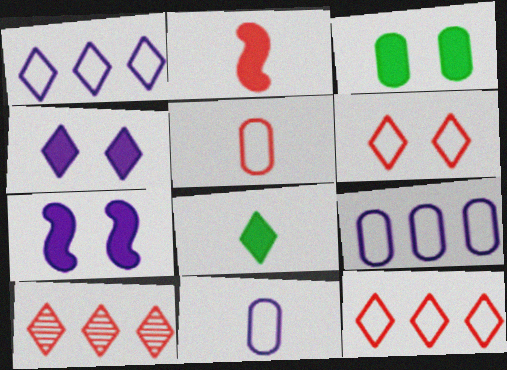[]